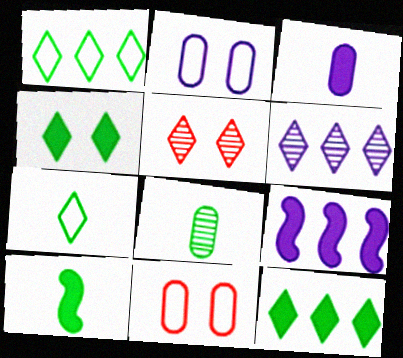[[6, 10, 11], 
[7, 8, 10]]